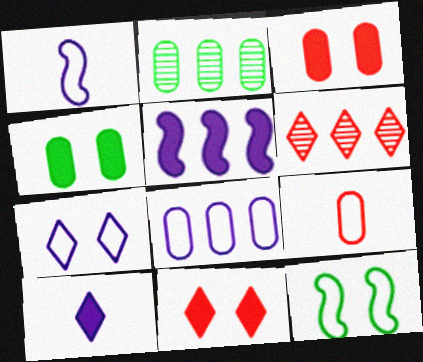[[1, 2, 11], 
[1, 4, 6], 
[1, 7, 8]]